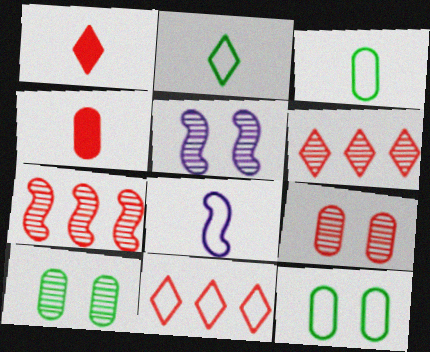[[8, 11, 12]]